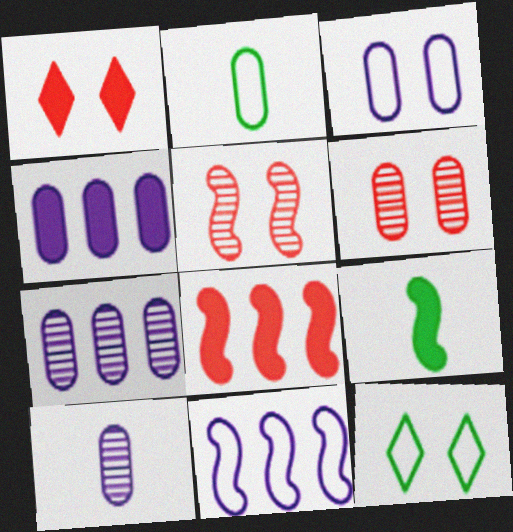[[1, 4, 9], 
[2, 4, 6], 
[3, 4, 10], 
[5, 9, 11], 
[8, 10, 12]]